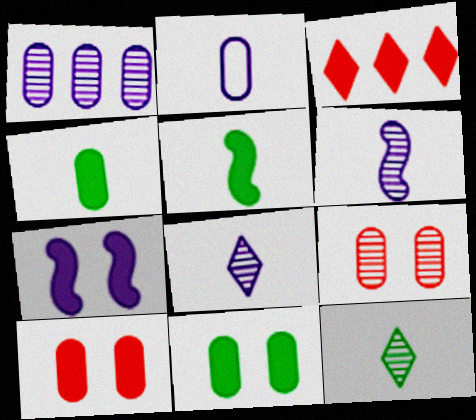[[3, 4, 7]]